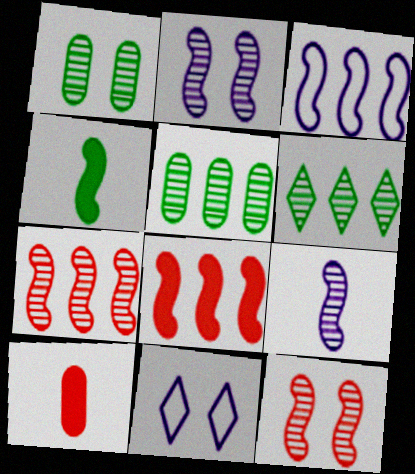[[3, 4, 12]]